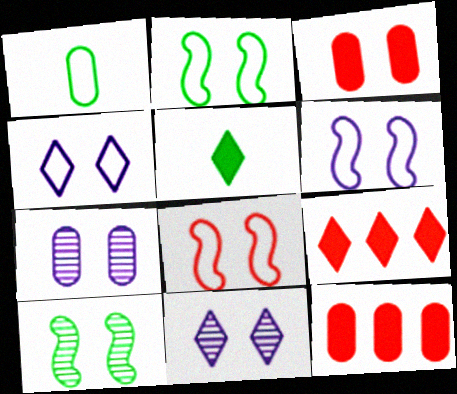[[1, 7, 12], 
[2, 3, 11], 
[2, 6, 8], 
[3, 4, 10]]